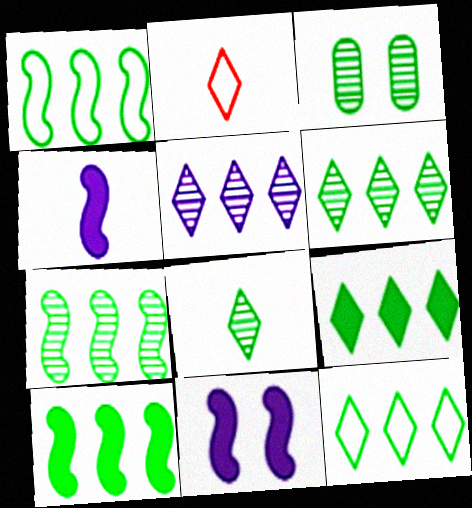[[1, 7, 10], 
[3, 7, 8], 
[6, 9, 12]]